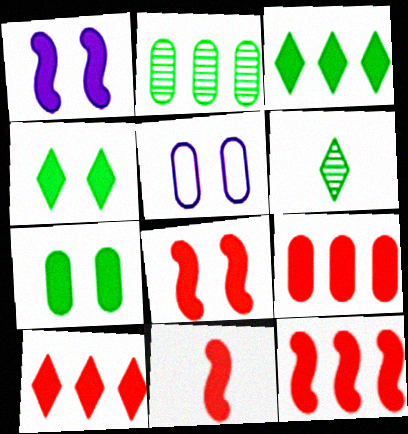[[5, 6, 12], 
[8, 11, 12], 
[9, 10, 12]]